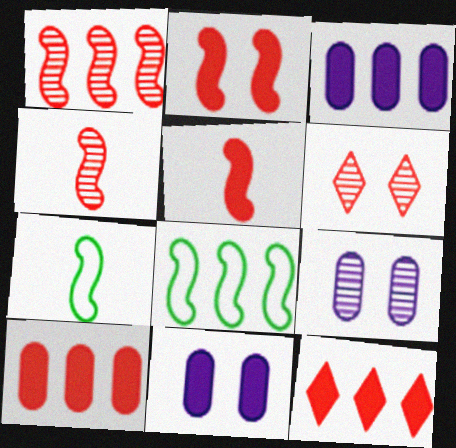[[3, 6, 7], 
[7, 9, 12]]